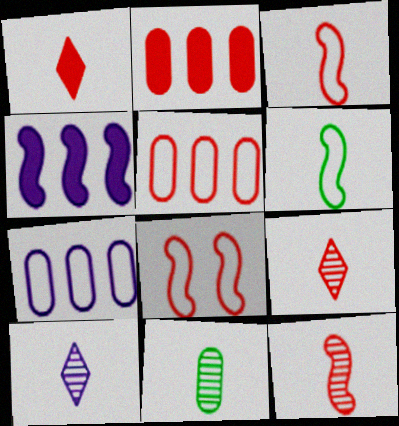[[2, 8, 9], 
[10, 11, 12]]